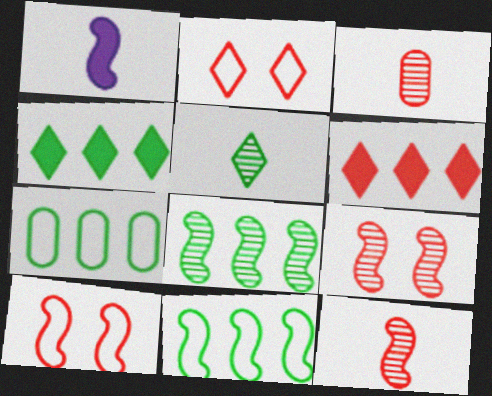[[1, 8, 10], 
[1, 9, 11], 
[3, 6, 10], 
[4, 7, 8]]